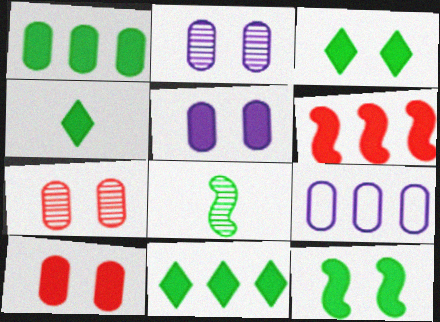[[1, 4, 12], 
[3, 4, 11], 
[4, 5, 6]]